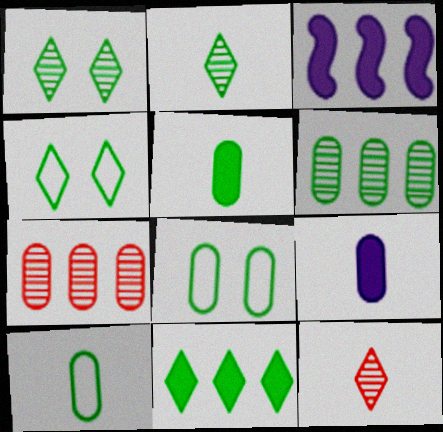[[2, 4, 11], 
[3, 8, 12], 
[5, 6, 8], 
[7, 8, 9]]